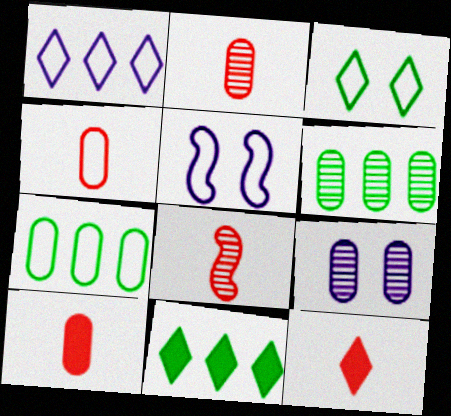[[2, 4, 10], 
[2, 5, 11], 
[2, 6, 9], 
[4, 8, 12], 
[5, 6, 12], 
[7, 9, 10]]